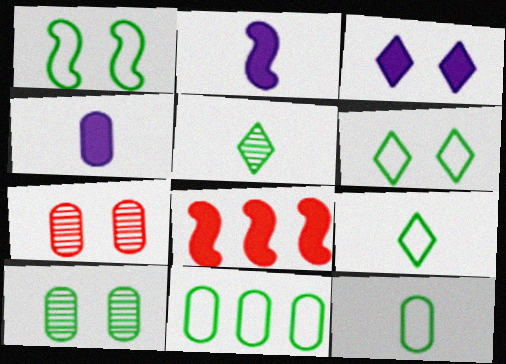[[1, 3, 7], 
[1, 9, 11], 
[4, 7, 11]]